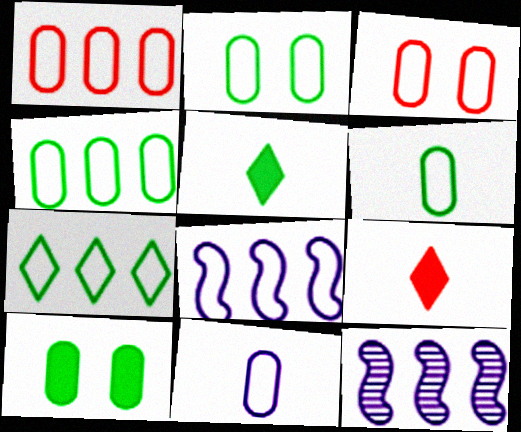[[1, 2, 11], 
[1, 7, 8], 
[2, 4, 6], 
[2, 9, 12], 
[3, 4, 11], 
[3, 5, 12]]